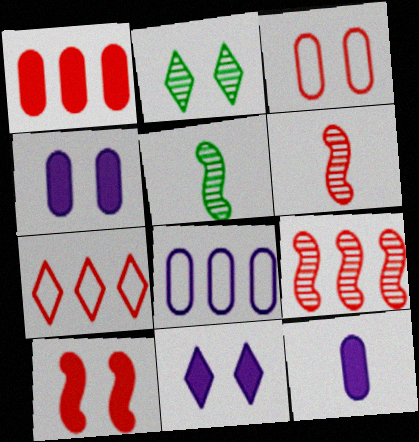[[1, 7, 9], 
[4, 5, 7]]